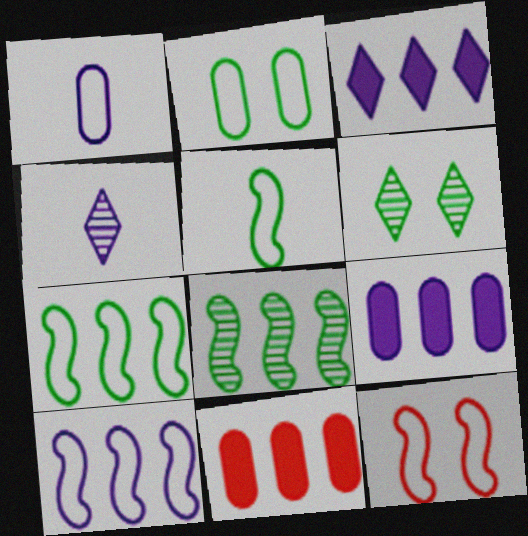[[5, 10, 12]]